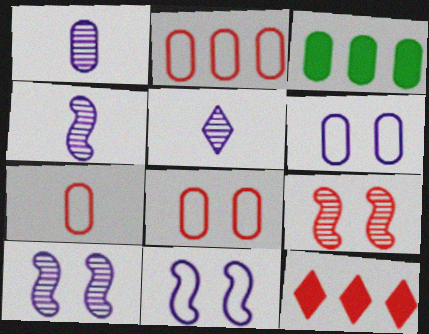[[1, 3, 8], 
[1, 4, 5], 
[2, 7, 8], 
[7, 9, 12]]